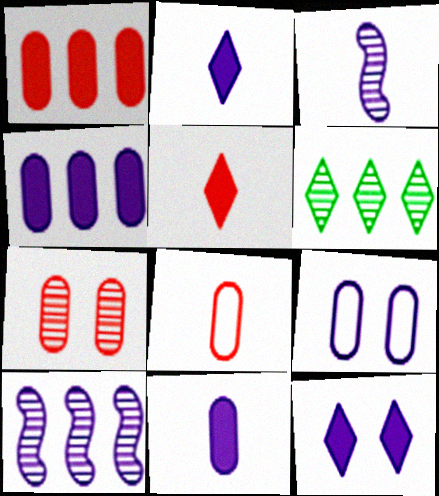[[1, 7, 8], 
[2, 9, 10], 
[3, 6, 7]]